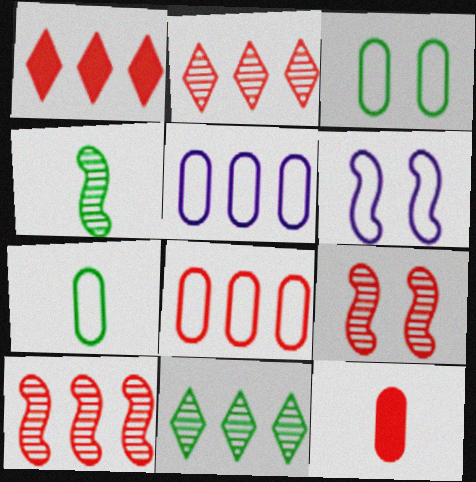[[1, 8, 10], 
[6, 11, 12]]